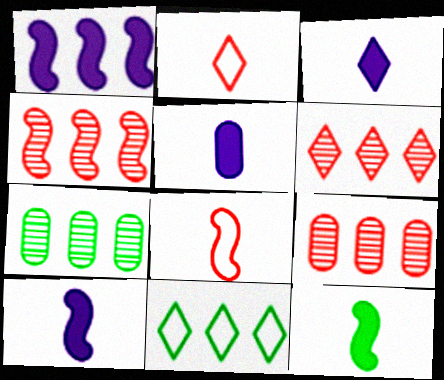[[1, 9, 11], 
[3, 5, 10], 
[4, 6, 9]]